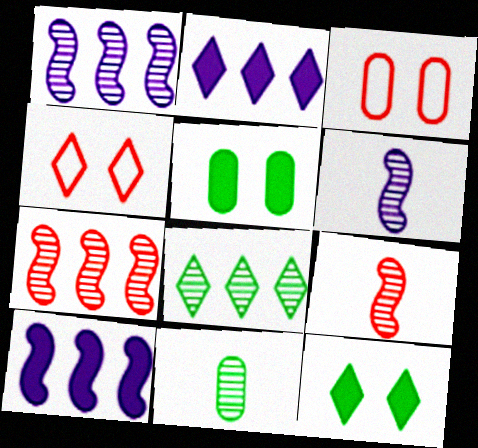[[4, 10, 11]]